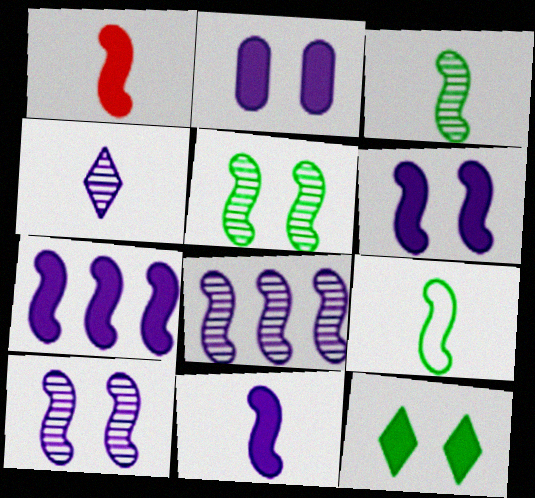[[6, 7, 11]]